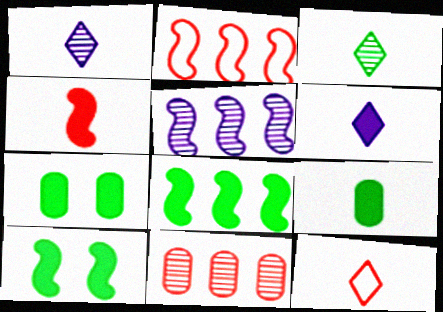[[1, 2, 7], 
[2, 5, 8], 
[3, 6, 12], 
[4, 6, 9], 
[5, 7, 12]]